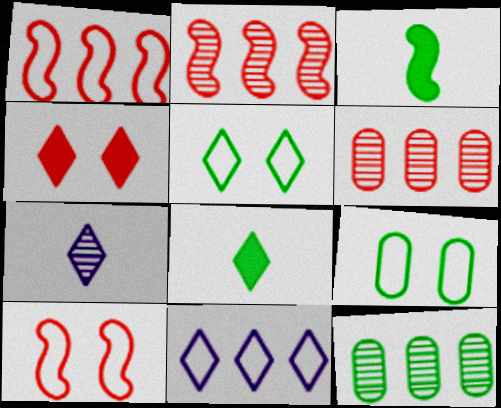[[3, 5, 12]]